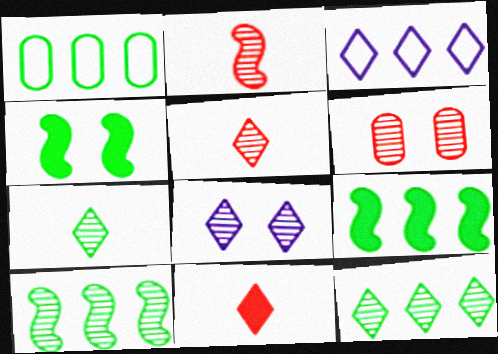[[1, 4, 7], 
[1, 9, 12], 
[5, 8, 12]]